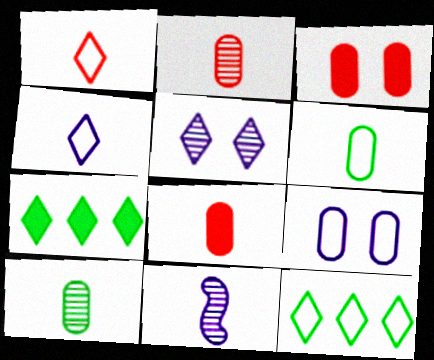[[1, 5, 7], 
[3, 11, 12]]